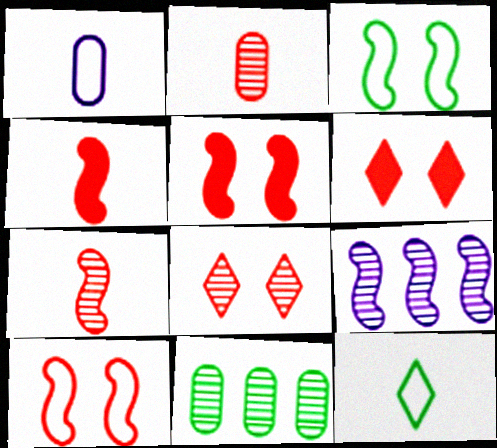[[3, 4, 9]]